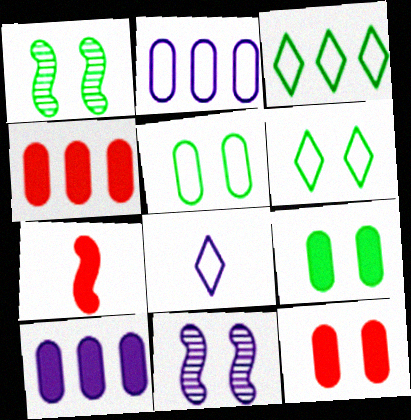[[1, 4, 8], 
[1, 6, 9], 
[6, 11, 12], 
[8, 10, 11]]